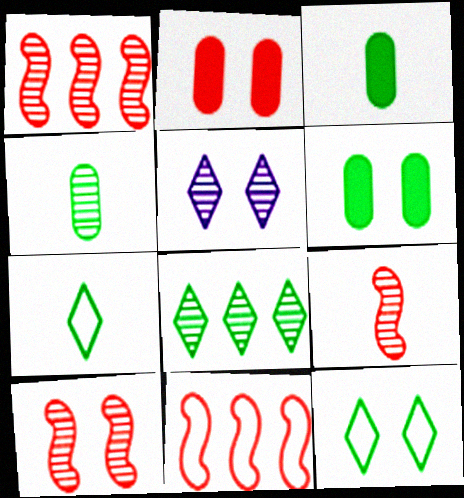[[1, 4, 5], 
[1, 9, 10], 
[3, 5, 11]]